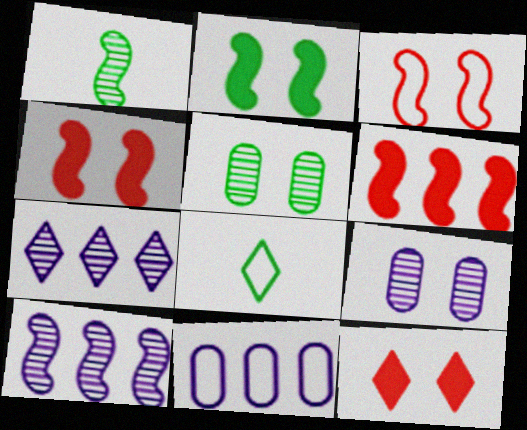[[1, 11, 12], 
[3, 8, 11], 
[6, 8, 9], 
[7, 8, 12]]